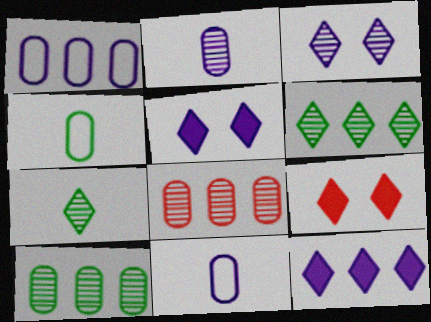[]